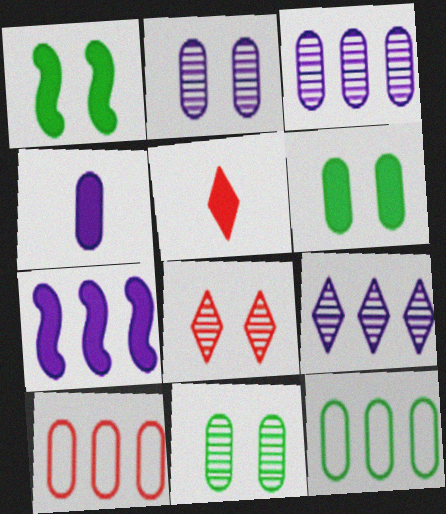[[4, 10, 11], 
[5, 6, 7]]